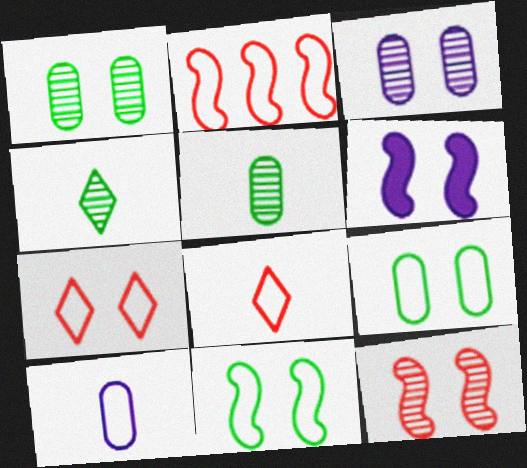[[1, 6, 7], 
[6, 11, 12]]